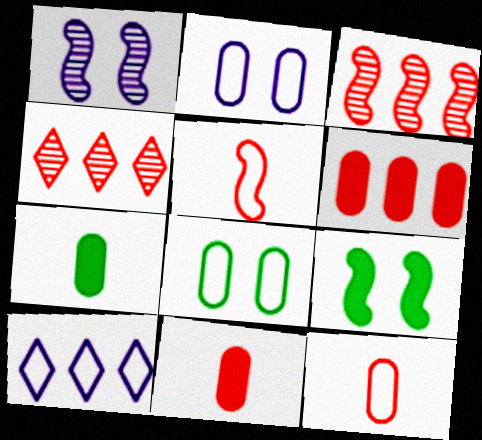[[5, 8, 10]]